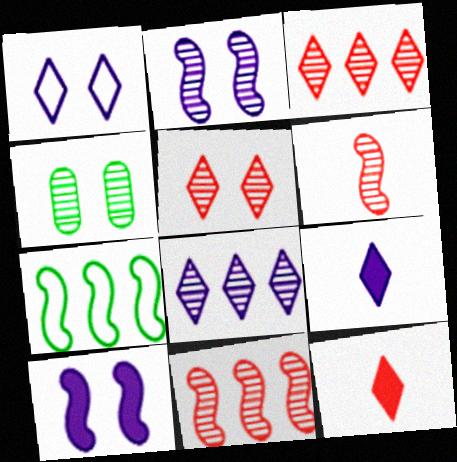[[1, 8, 9], 
[2, 4, 5], 
[4, 6, 8], 
[6, 7, 10]]